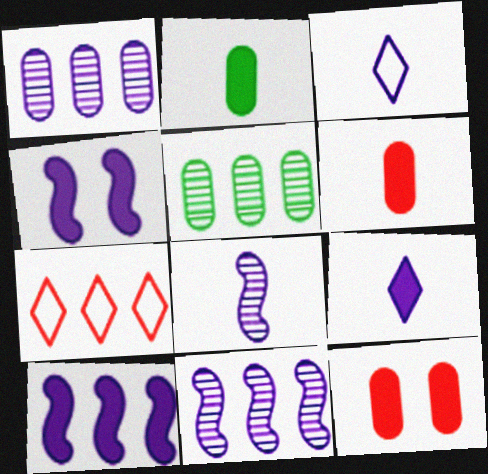[[1, 3, 4], 
[5, 7, 10]]